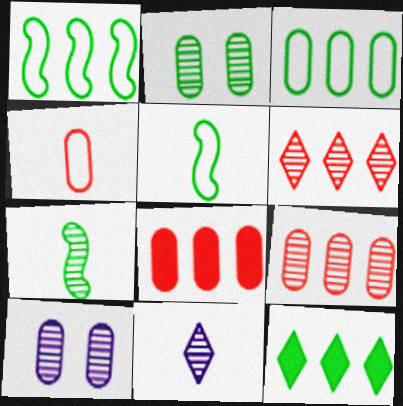[[2, 5, 12], 
[6, 7, 10]]